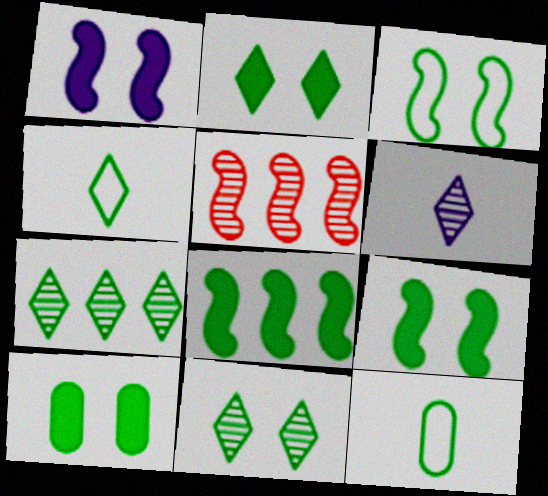[[2, 4, 7], 
[2, 9, 10], 
[3, 10, 11], 
[7, 9, 12], 
[8, 11, 12]]